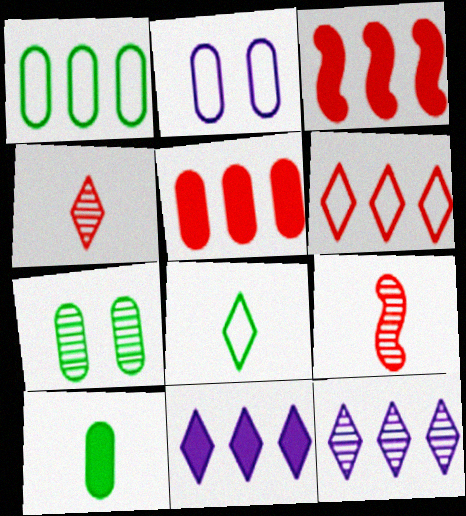[[1, 3, 12], 
[1, 7, 10], 
[7, 9, 12]]